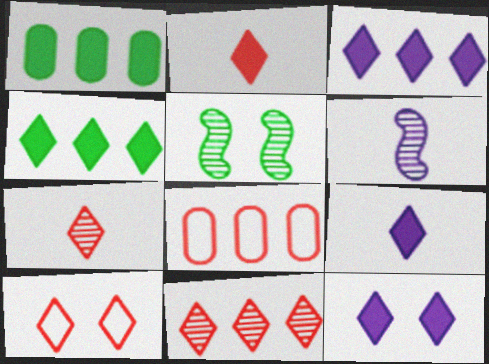[[1, 6, 10], 
[2, 4, 12], 
[2, 10, 11], 
[3, 9, 12], 
[5, 8, 9]]